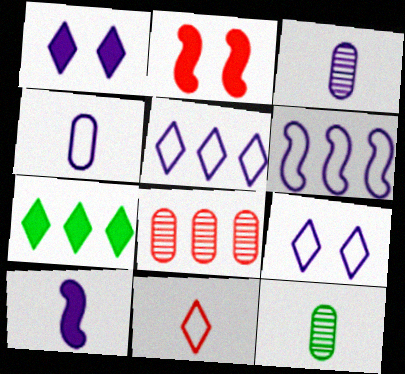[[1, 3, 6], 
[2, 5, 12], 
[2, 8, 11], 
[4, 6, 9], 
[6, 7, 8], 
[10, 11, 12]]